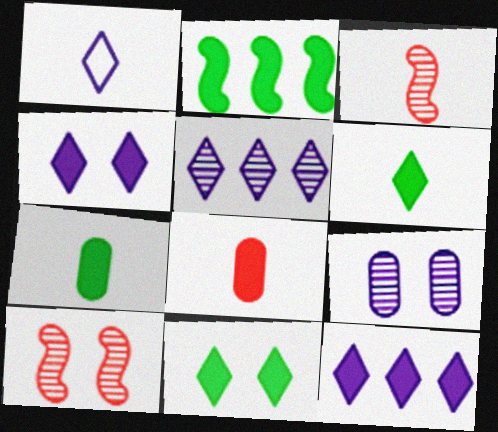[[1, 3, 7], 
[1, 4, 5], 
[2, 4, 8], 
[2, 7, 11]]